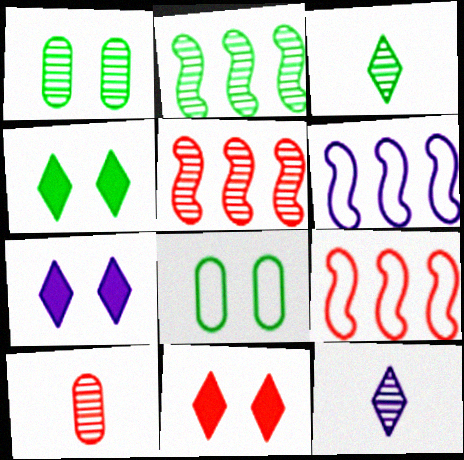[[1, 2, 3], 
[1, 5, 12], 
[4, 6, 10], 
[4, 7, 11], 
[9, 10, 11]]